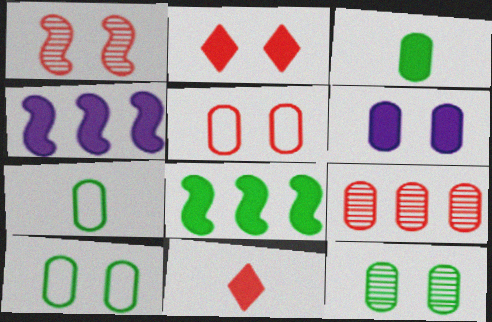[[1, 2, 5], 
[2, 3, 4], 
[5, 6, 12], 
[6, 7, 9], 
[6, 8, 11]]